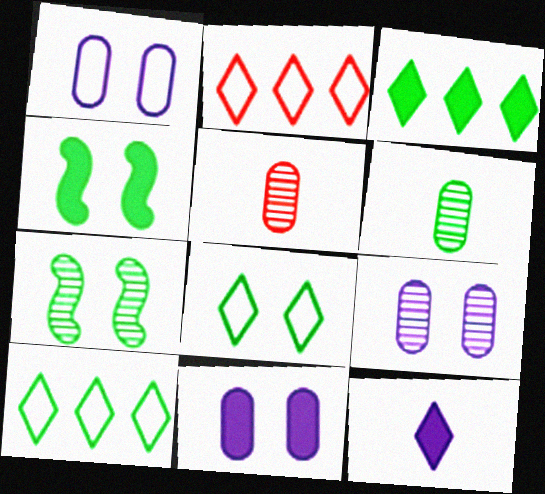[[1, 9, 11], 
[4, 6, 10]]